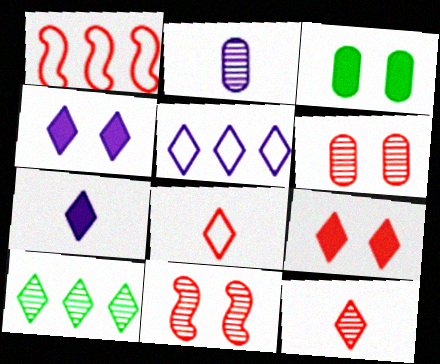[[2, 10, 11], 
[4, 8, 10]]